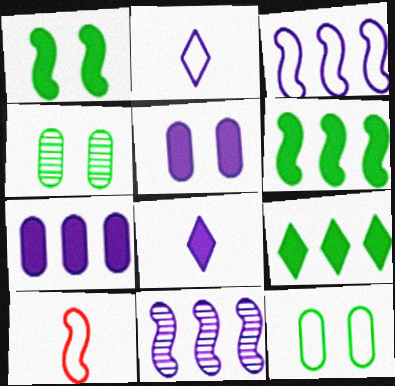[[1, 10, 11], 
[2, 5, 11]]